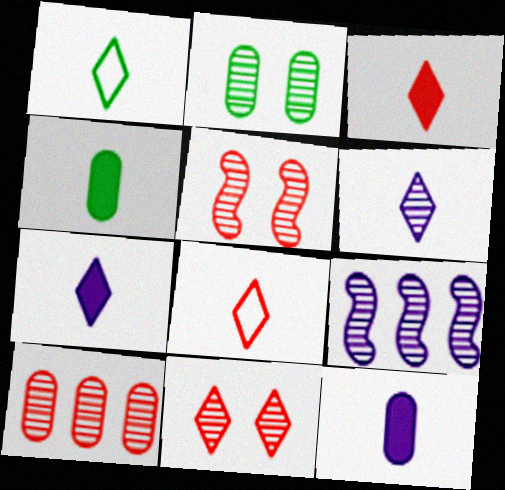[[1, 3, 6]]